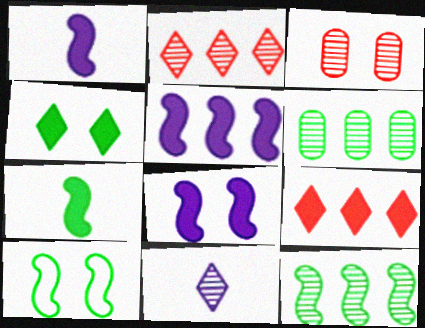[[1, 5, 8], 
[3, 11, 12], 
[7, 10, 12]]